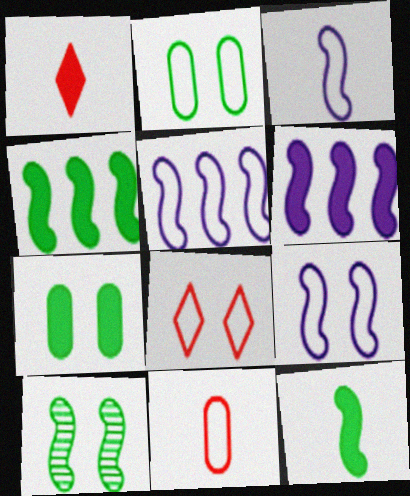[[1, 6, 7], 
[2, 8, 9], 
[3, 5, 9]]